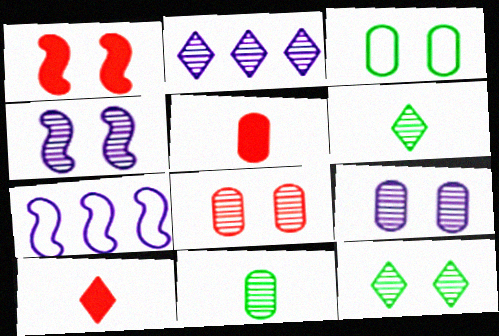[[4, 8, 12], 
[5, 7, 12]]